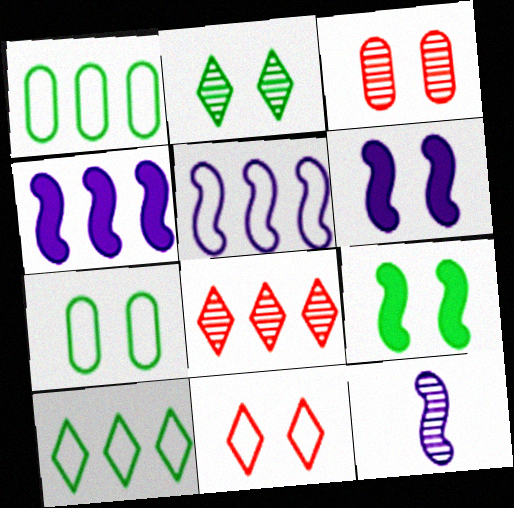[[1, 4, 8], 
[2, 7, 9], 
[5, 6, 12]]